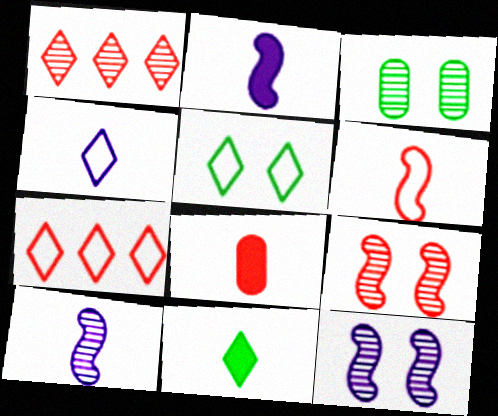[[1, 3, 10], 
[2, 3, 7], 
[2, 8, 11], 
[4, 5, 7], 
[7, 8, 9]]